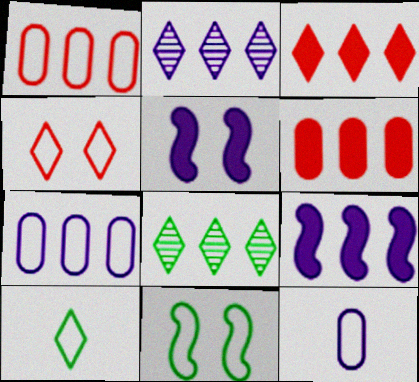[[1, 8, 9], 
[2, 5, 12], 
[2, 7, 9]]